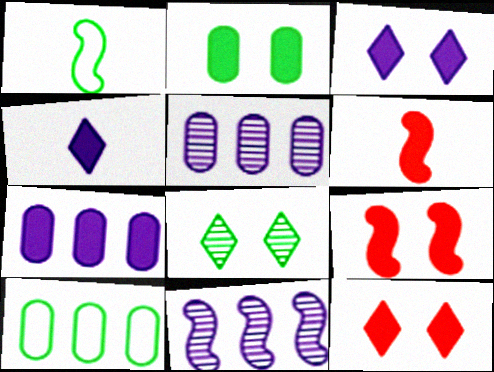[[1, 5, 12], 
[1, 9, 11], 
[2, 3, 9]]